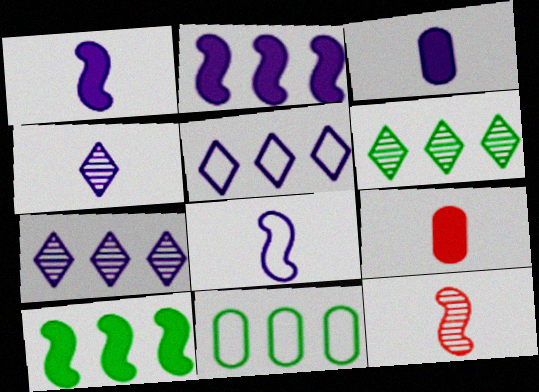[[3, 4, 8], 
[6, 10, 11]]